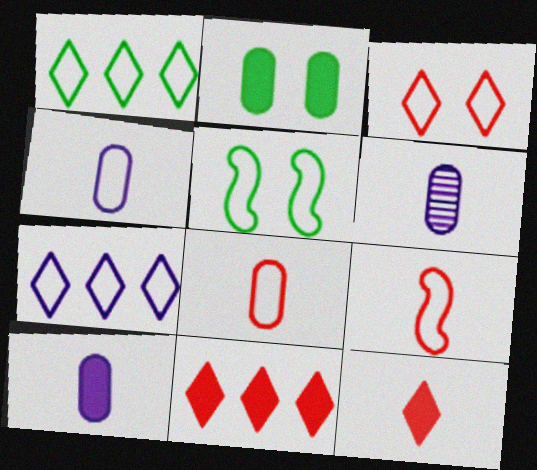[[4, 6, 10], 
[5, 6, 11], 
[5, 7, 8]]